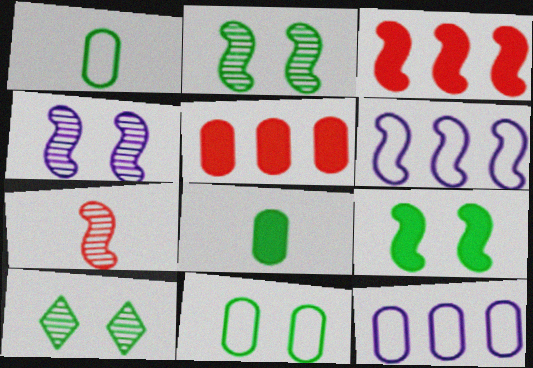[[6, 7, 9], 
[9, 10, 11]]